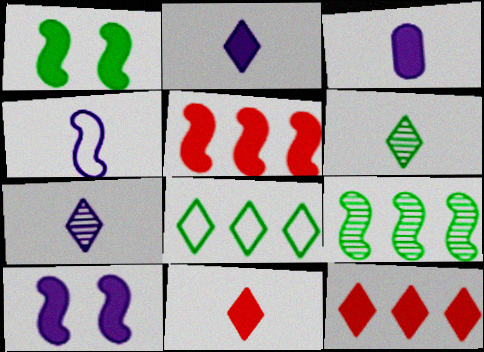[[1, 3, 12], 
[3, 4, 7]]